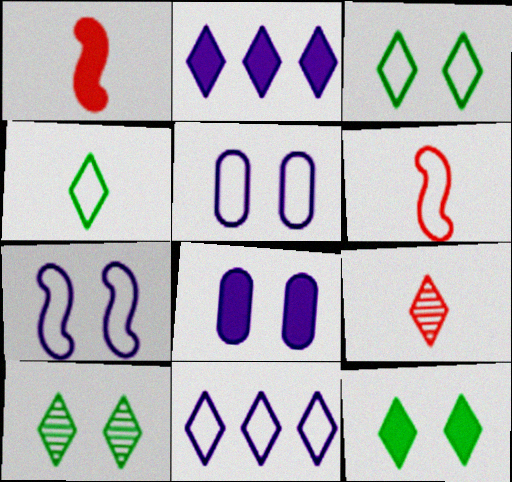[[2, 3, 9], 
[3, 10, 12], 
[9, 11, 12]]